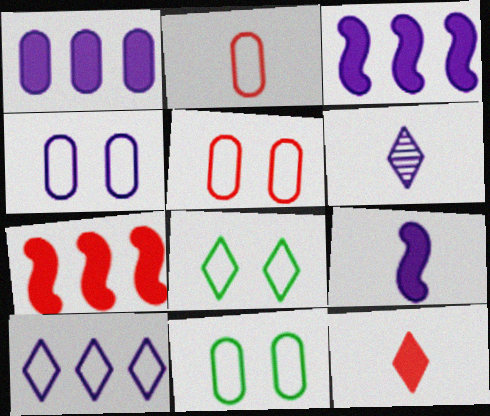[[3, 4, 6], 
[4, 5, 11], 
[6, 7, 11]]